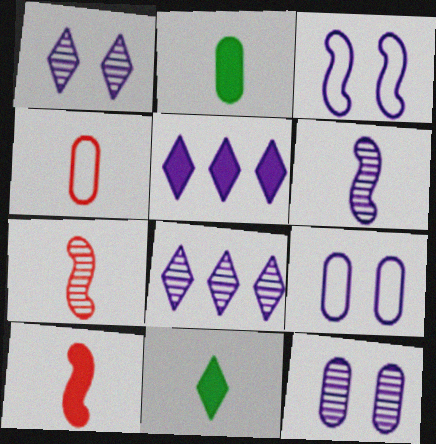[[4, 6, 11], 
[5, 6, 9], 
[6, 8, 12]]